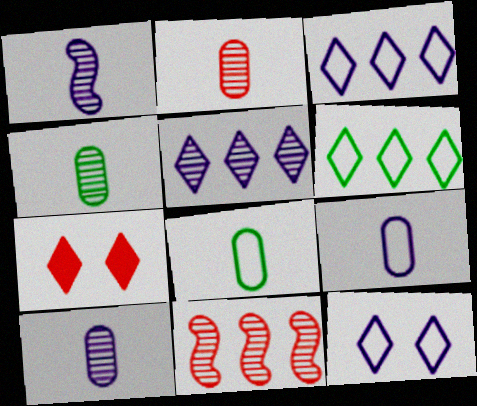[[2, 4, 10]]